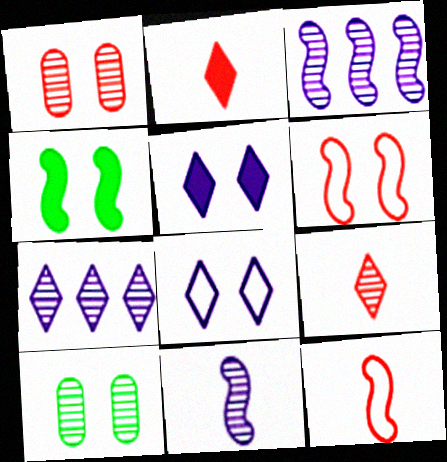[[1, 4, 8], 
[3, 4, 12], 
[3, 9, 10], 
[5, 6, 10]]